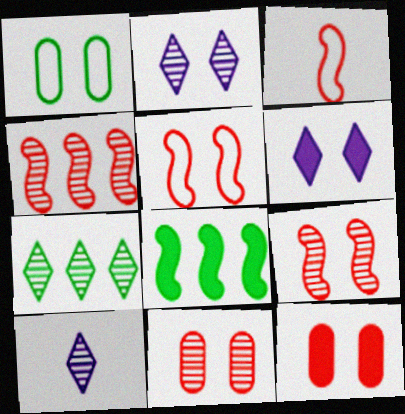[[1, 6, 9]]